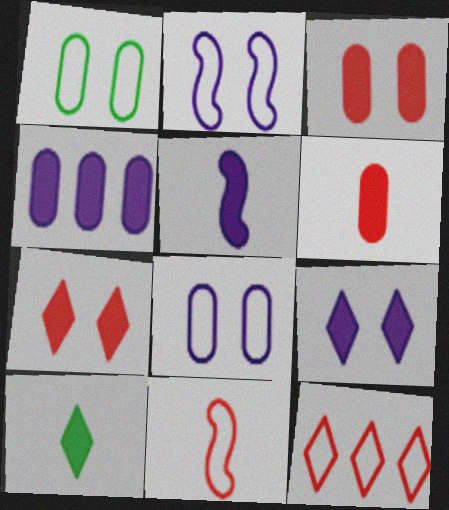[[4, 5, 9], 
[5, 6, 10]]